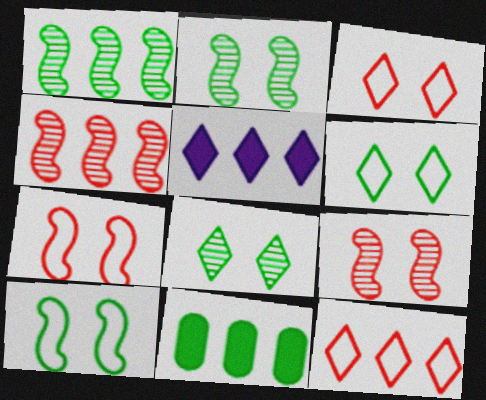[]